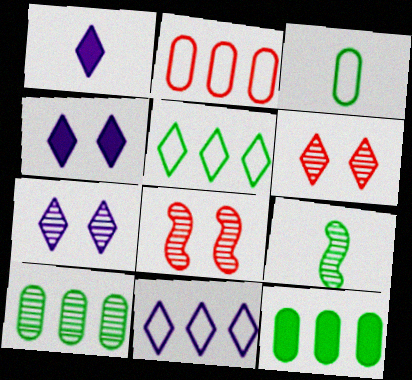[[1, 5, 6], 
[1, 7, 11], 
[2, 4, 9]]